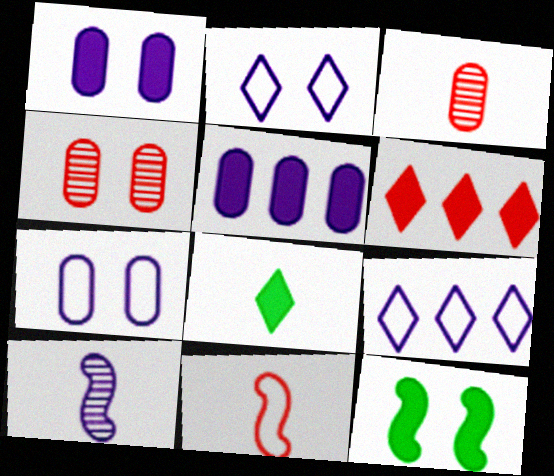[[1, 9, 10], 
[2, 4, 12], 
[2, 5, 10], 
[3, 9, 12], 
[4, 6, 11]]